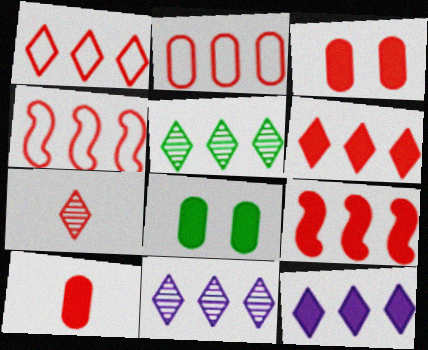[[1, 2, 4], 
[1, 5, 12], 
[3, 4, 7]]